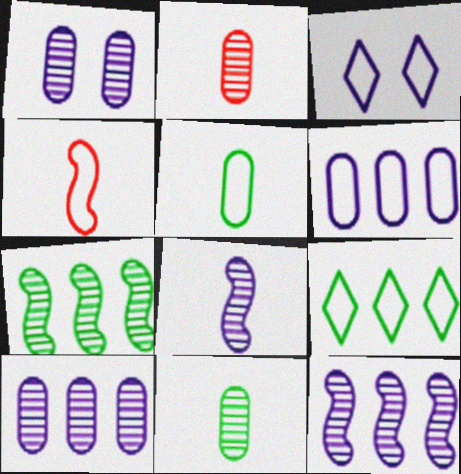[]